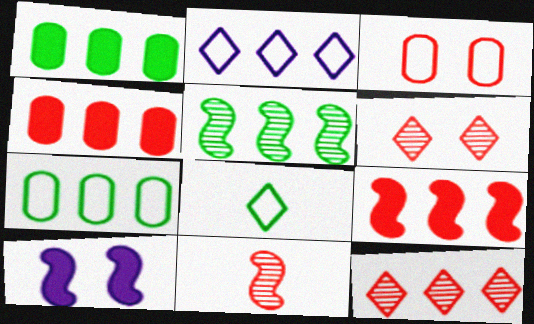[[2, 4, 5]]